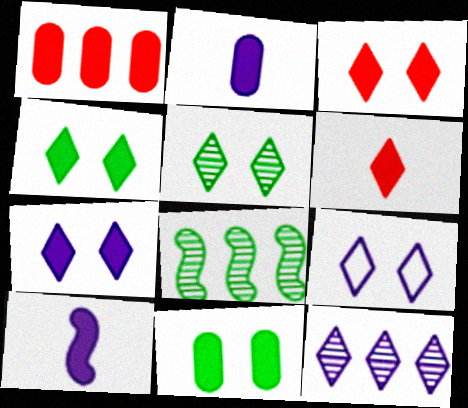[[1, 2, 11], 
[1, 4, 10], 
[3, 4, 7], 
[3, 5, 9]]